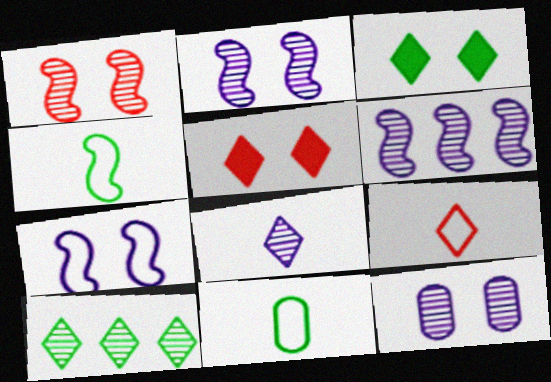[[5, 6, 11], 
[6, 8, 12]]